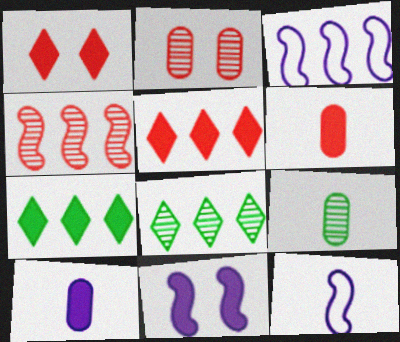[[1, 3, 9], 
[2, 7, 12], 
[6, 7, 11]]